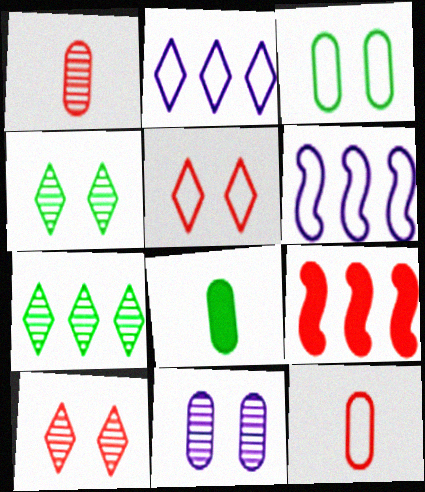[[1, 5, 9], 
[6, 8, 10], 
[9, 10, 12]]